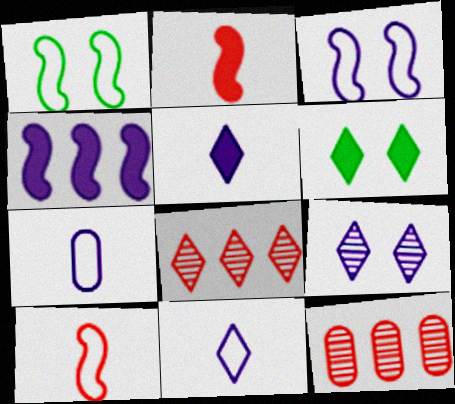[[1, 5, 12], 
[4, 7, 9], 
[6, 8, 11]]